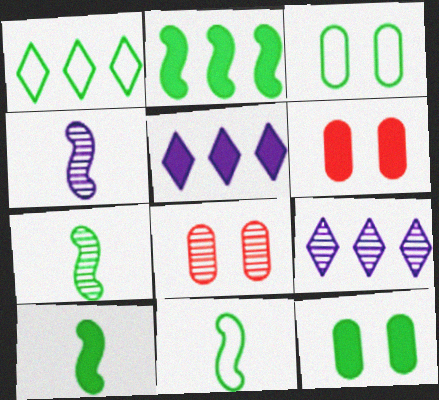[[1, 3, 11], 
[1, 4, 6], 
[1, 7, 12], 
[5, 6, 10], 
[5, 8, 11], 
[6, 9, 11], 
[7, 8, 9], 
[7, 10, 11]]